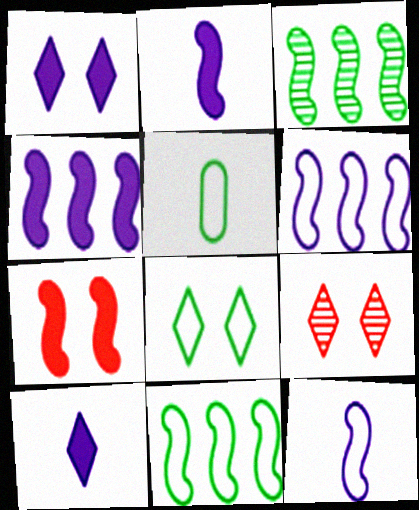[[1, 8, 9], 
[3, 7, 12], 
[4, 5, 9], 
[5, 8, 11]]